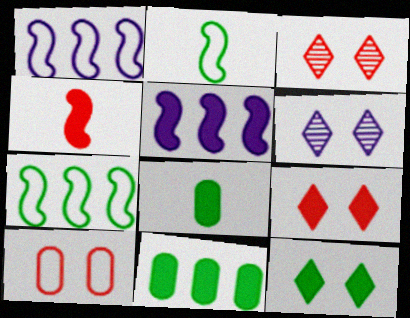[[1, 3, 8], 
[5, 8, 9]]